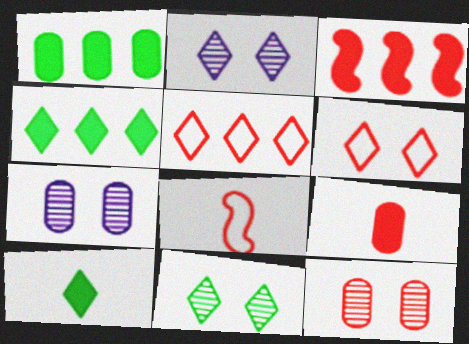[[1, 2, 8], 
[2, 5, 10], 
[4, 7, 8]]